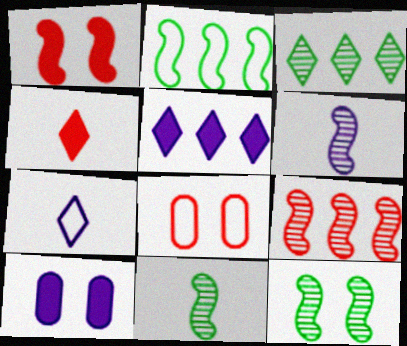[[1, 2, 6], 
[2, 7, 8], 
[4, 8, 9], 
[5, 8, 11], 
[6, 9, 12]]